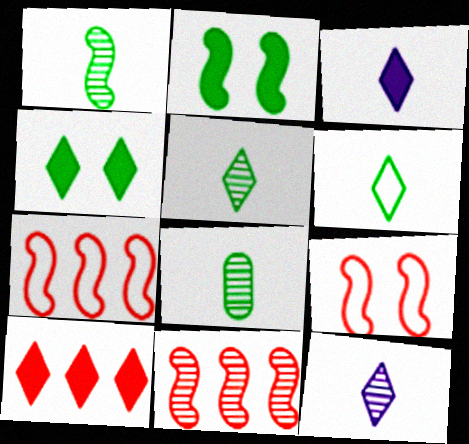[[1, 5, 8], 
[3, 4, 10]]